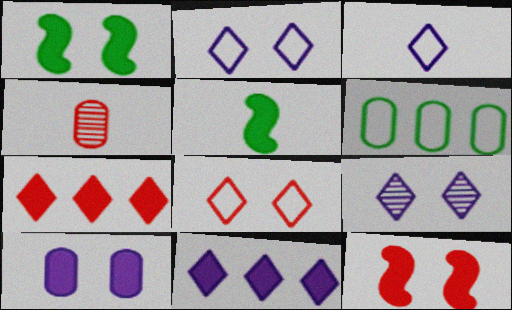[[3, 4, 5], 
[3, 9, 11], 
[4, 6, 10], 
[5, 7, 10]]